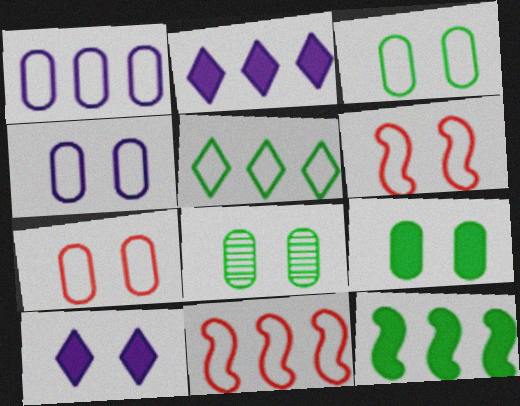[[1, 5, 11], 
[3, 4, 7], 
[3, 8, 9], 
[6, 8, 10]]